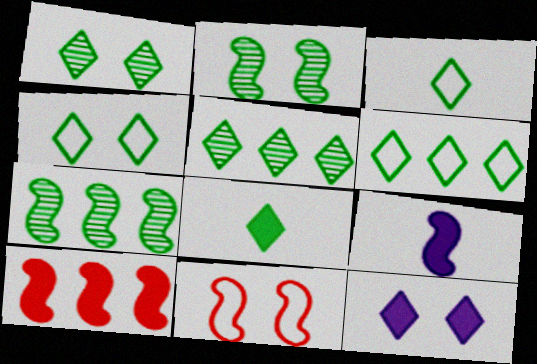[[1, 6, 8], 
[3, 4, 6], 
[4, 5, 8], 
[7, 9, 11]]